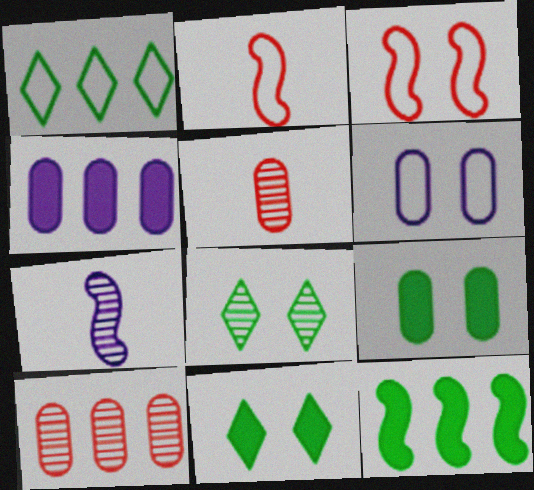[[1, 2, 6], 
[2, 4, 8], 
[3, 7, 12], 
[7, 8, 10]]